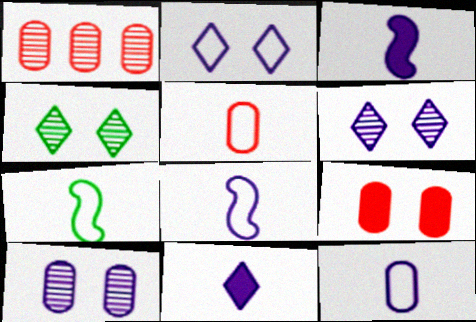[[1, 5, 9]]